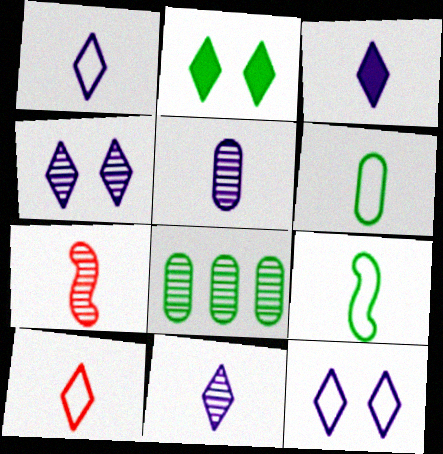[[1, 3, 11], 
[2, 8, 9], 
[3, 6, 7], 
[4, 7, 8]]